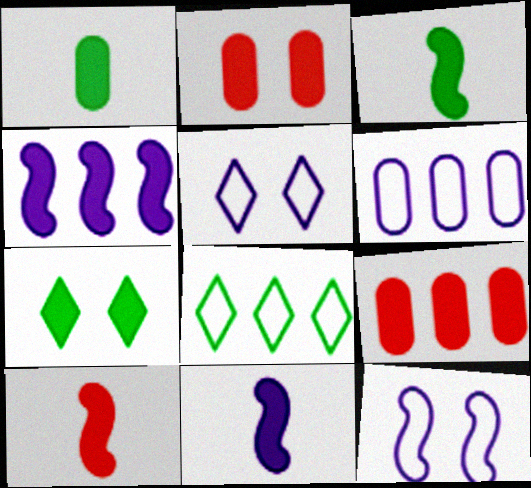[[3, 10, 11], 
[7, 9, 11]]